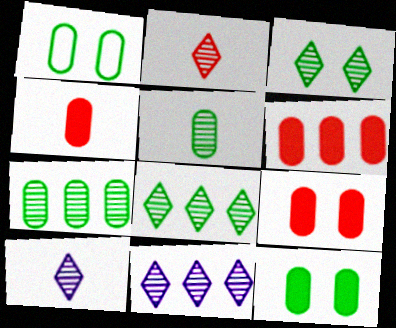[[2, 3, 11], 
[4, 6, 9]]